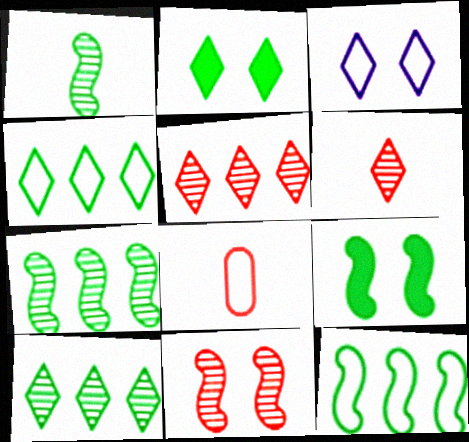[[1, 9, 12], 
[3, 8, 12]]